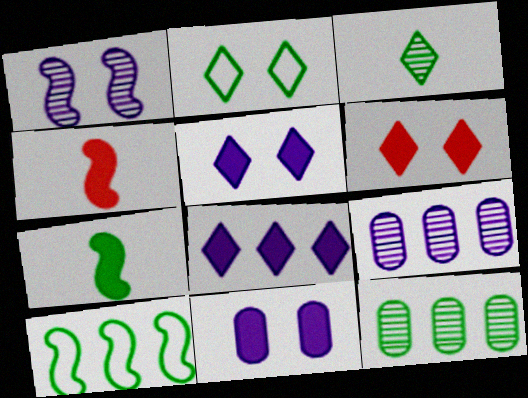[[1, 4, 10], 
[2, 4, 9], 
[2, 7, 12]]